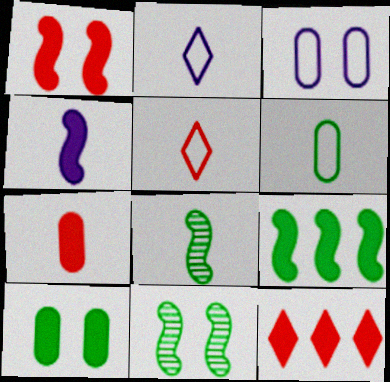[[1, 4, 9], 
[1, 7, 12], 
[2, 7, 8], 
[3, 8, 12], 
[4, 10, 12]]